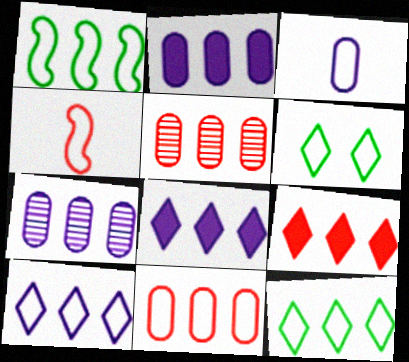[[1, 5, 8], 
[1, 7, 9], 
[1, 10, 11]]